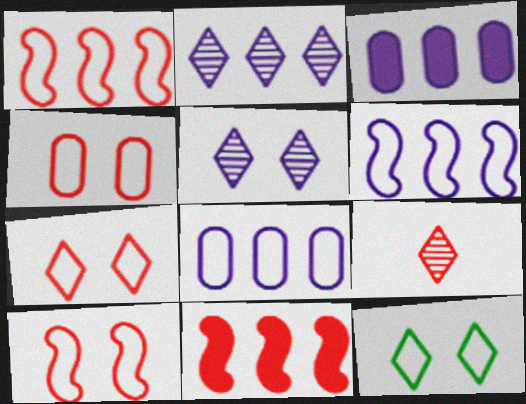[[2, 3, 6], 
[4, 7, 10], 
[4, 9, 11]]